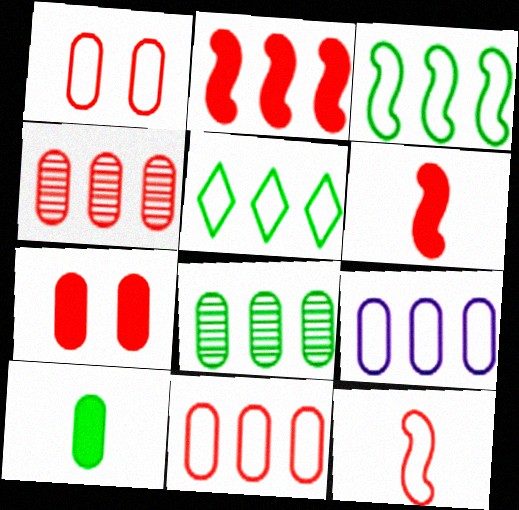[]